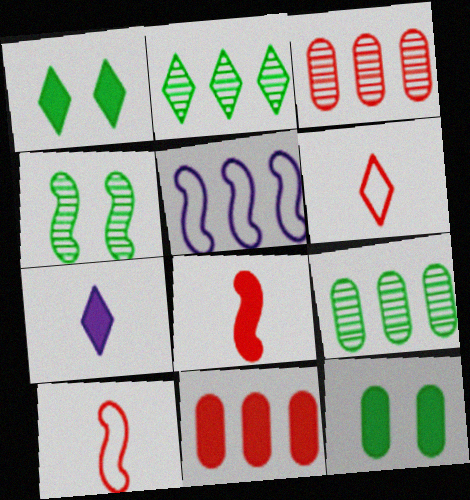[[2, 5, 11], 
[4, 5, 8]]